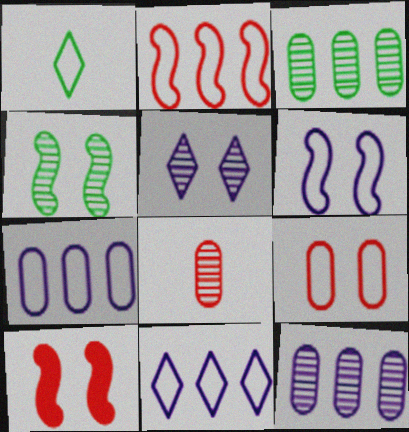[[1, 10, 12], 
[4, 6, 10]]